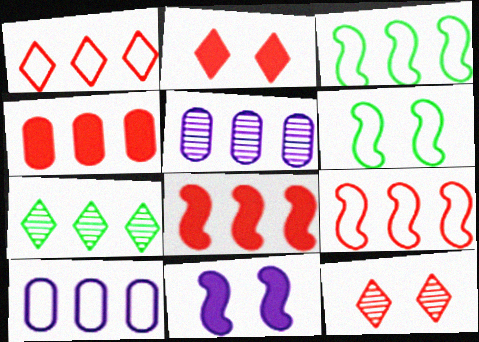[[1, 3, 10], 
[7, 8, 10]]